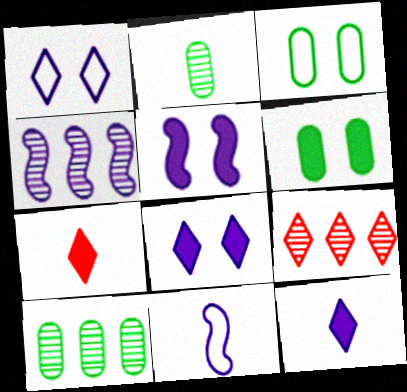[[2, 7, 11], 
[3, 4, 7], 
[4, 5, 11], 
[4, 9, 10], 
[6, 9, 11]]